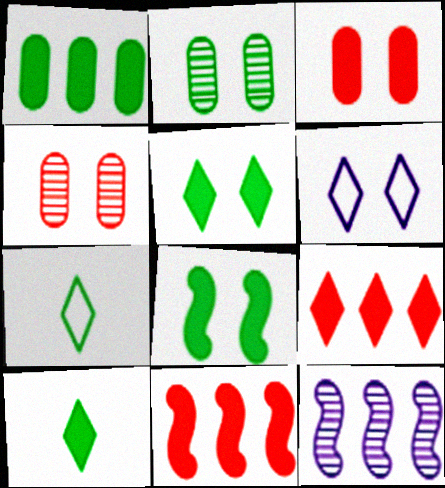[[1, 8, 10], 
[3, 7, 12], 
[4, 6, 8]]